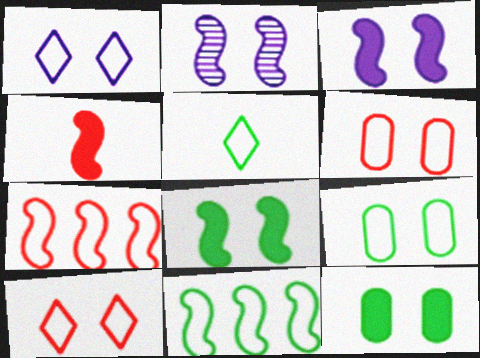[[2, 4, 11], 
[2, 10, 12], 
[5, 9, 11]]